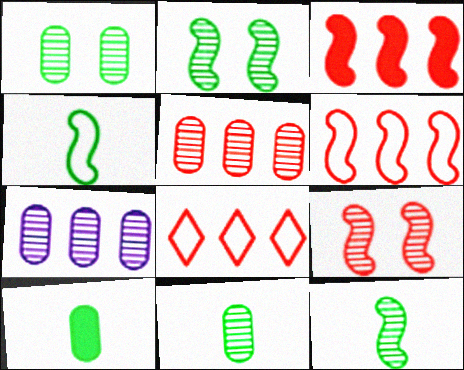[[3, 5, 8]]